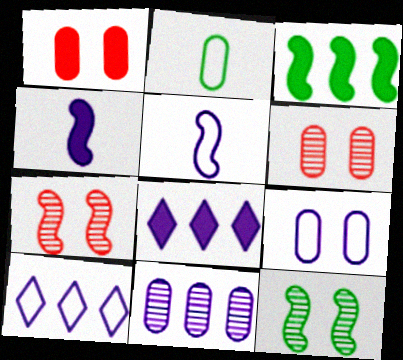[[1, 2, 11], 
[2, 7, 8], 
[3, 5, 7], 
[5, 9, 10]]